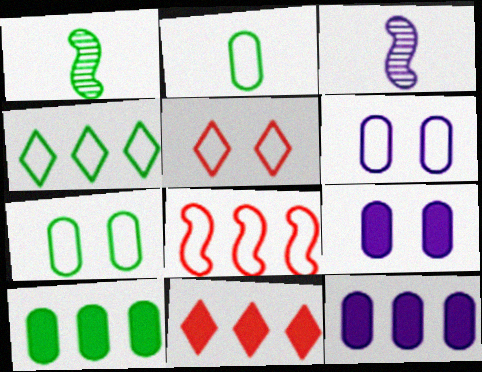[[1, 5, 12], 
[1, 6, 11], 
[3, 5, 10], 
[3, 7, 11]]